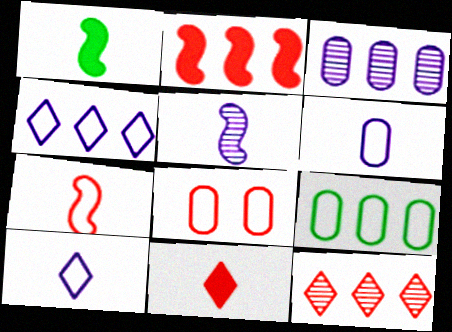[[1, 5, 7], 
[6, 8, 9]]